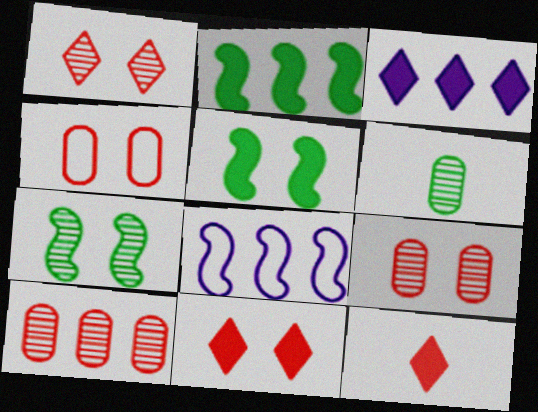[[6, 8, 11]]